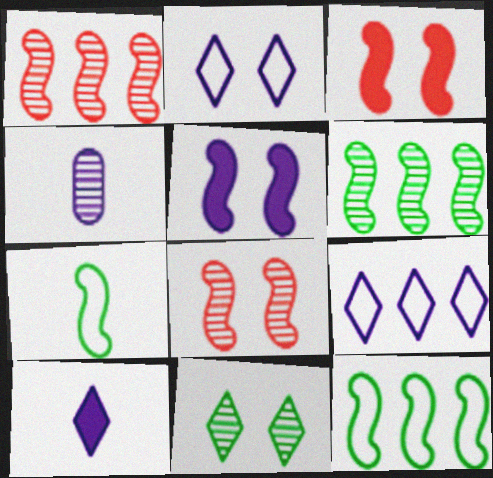[[1, 4, 11], 
[1, 5, 7], 
[4, 5, 9]]